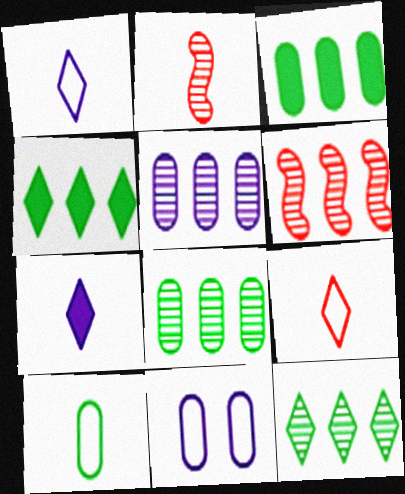[[2, 4, 11], 
[2, 7, 10], 
[5, 6, 12]]